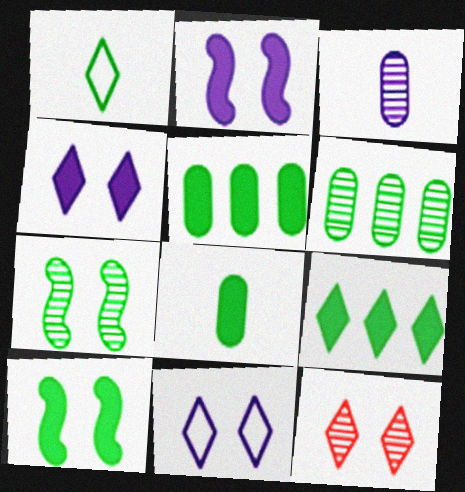[[1, 5, 7], 
[1, 6, 10], 
[8, 9, 10]]